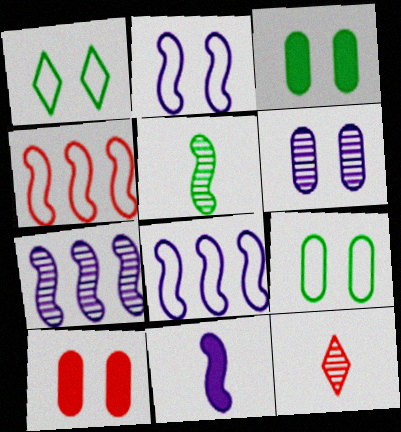[[2, 7, 11], 
[3, 8, 12], 
[4, 10, 12], 
[6, 9, 10]]